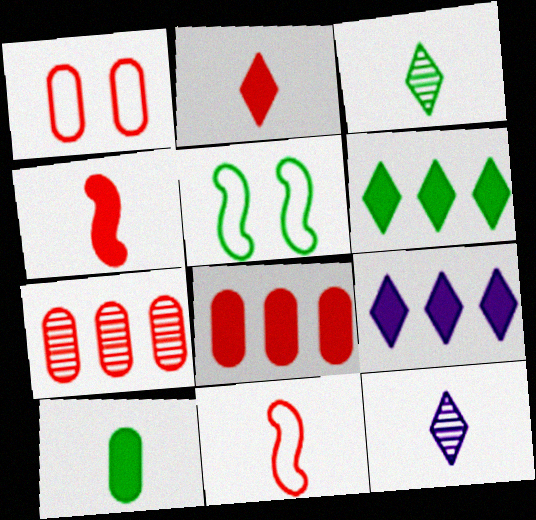[[5, 8, 12], 
[10, 11, 12]]